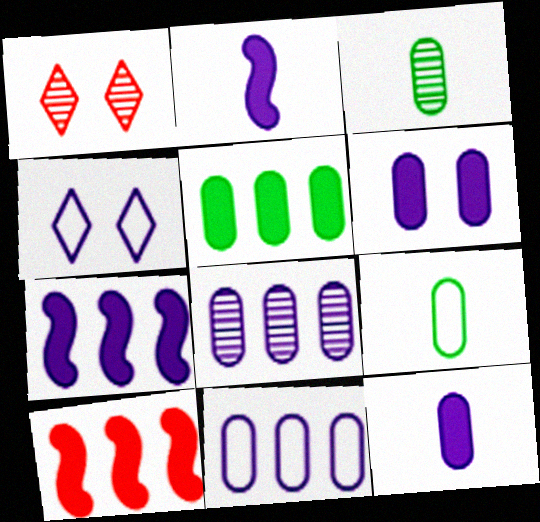[[1, 7, 9], 
[2, 4, 8], 
[3, 4, 10]]